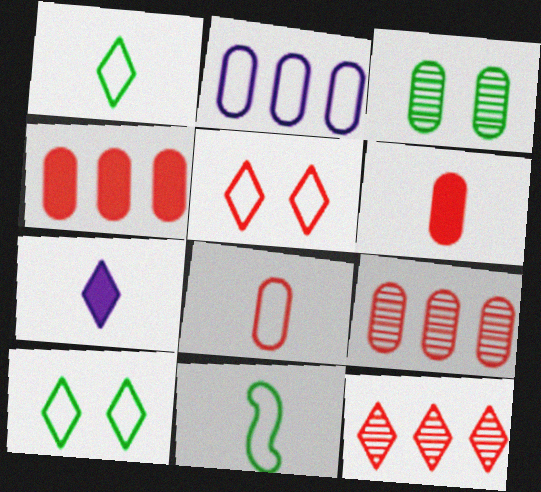[[2, 3, 6], 
[2, 5, 11], 
[7, 10, 12]]